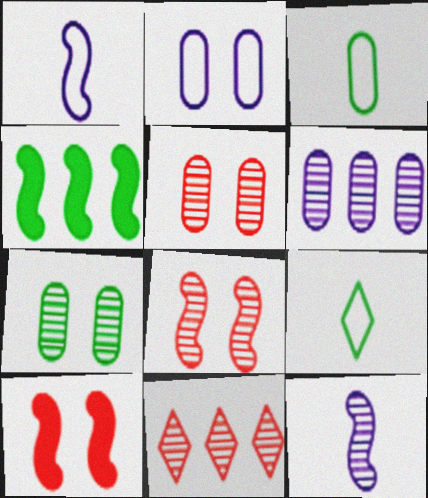[[1, 4, 8], 
[4, 7, 9], 
[6, 9, 10], 
[7, 11, 12]]